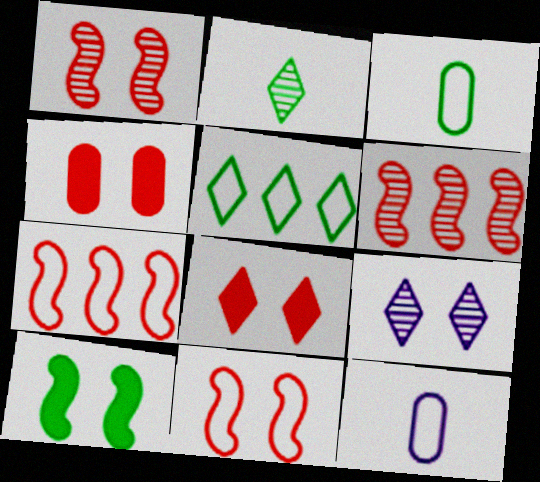[[5, 11, 12]]